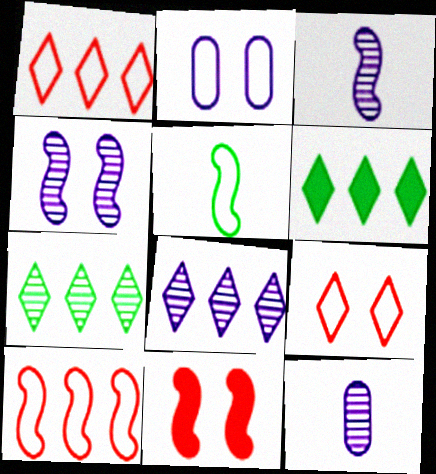[[1, 2, 5], 
[1, 6, 8], 
[4, 8, 12]]